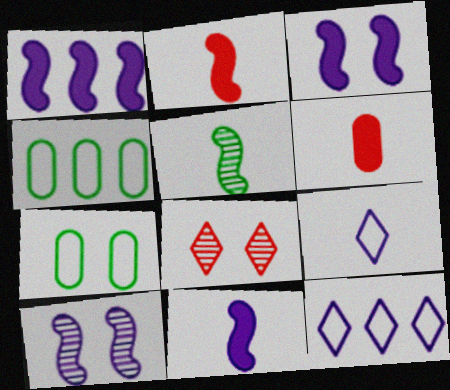[[1, 3, 11], 
[3, 7, 8], 
[4, 8, 11], 
[5, 6, 9]]